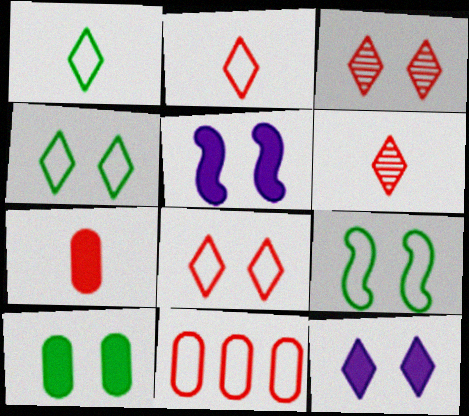[[3, 4, 12]]